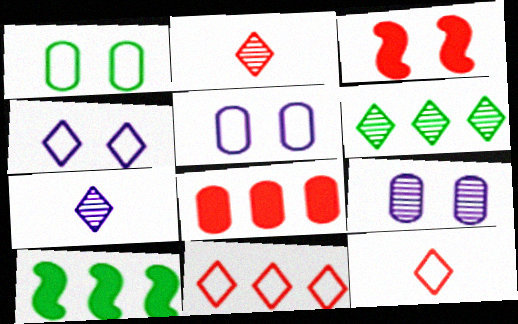[[2, 5, 10], 
[9, 10, 12]]